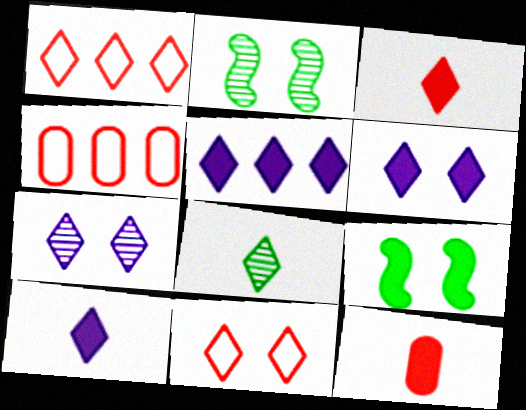[[1, 6, 8], 
[2, 4, 10], 
[5, 6, 10], 
[5, 8, 11], 
[5, 9, 12]]